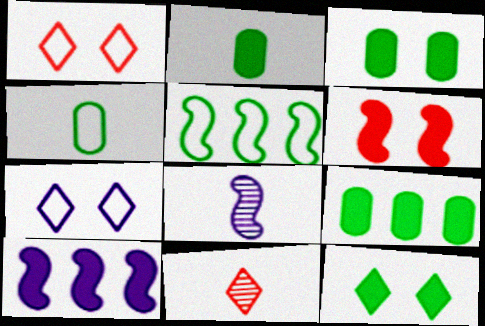[[1, 8, 9], 
[2, 3, 9], 
[5, 6, 8]]